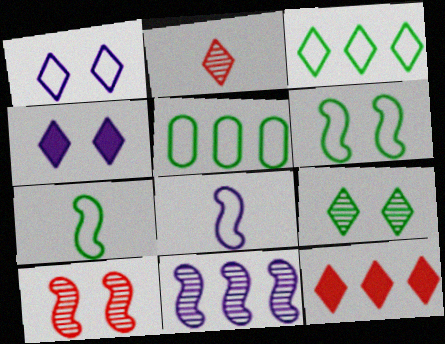[[2, 3, 4], 
[5, 11, 12]]